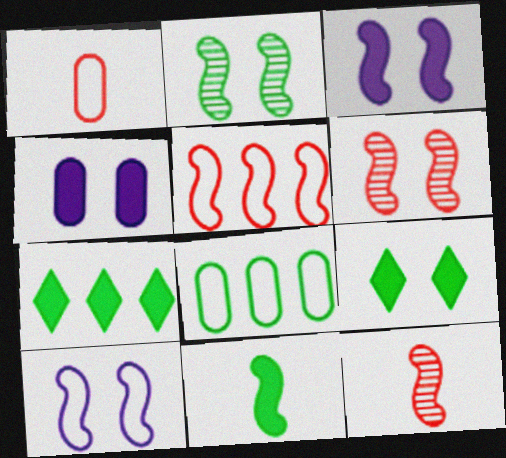[]